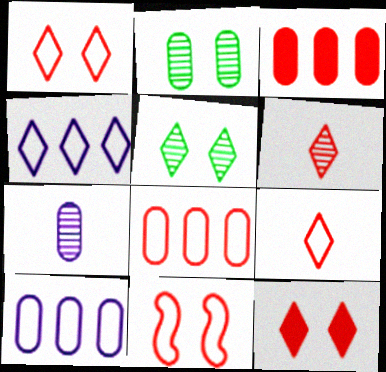[[3, 6, 11], 
[8, 9, 11]]